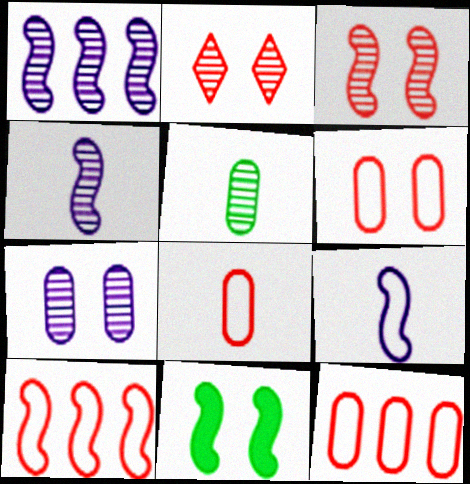[[1, 2, 5], 
[4, 10, 11], 
[6, 8, 12]]